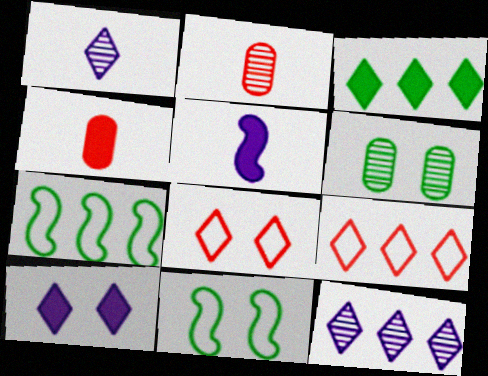[[1, 3, 8], 
[2, 7, 10], 
[3, 9, 12], 
[4, 11, 12], 
[5, 6, 9]]